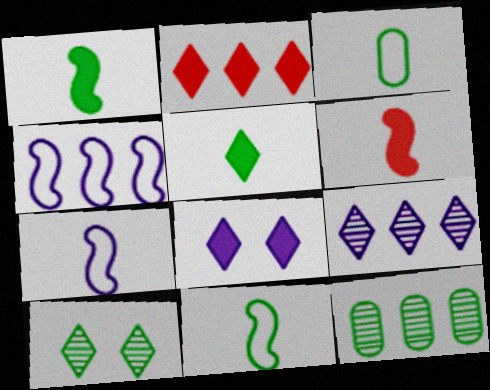[[2, 4, 12], 
[2, 5, 8]]